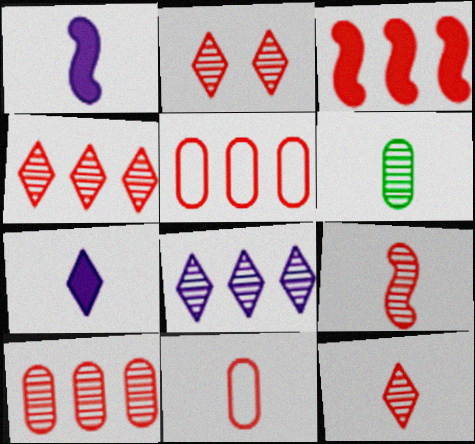[[2, 3, 11], 
[2, 4, 12], 
[2, 9, 10], 
[3, 4, 5]]